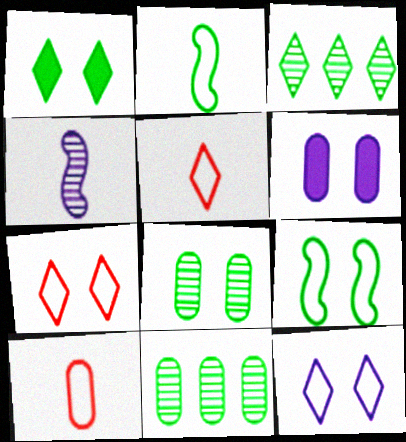[[1, 2, 11], 
[1, 8, 9], 
[6, 10, 11]]